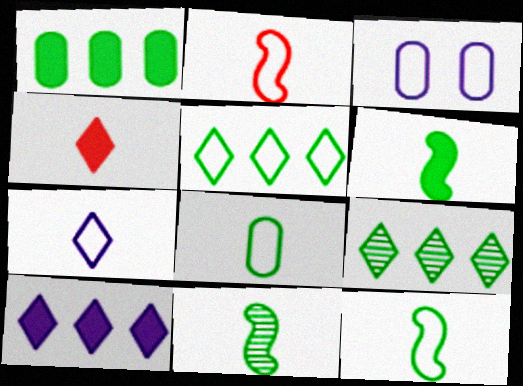[[2, 3, 5], 
[2, 7, 8], 
[6, 11, 12]]